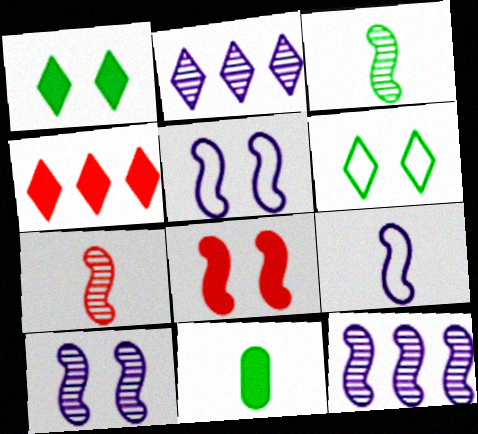[]